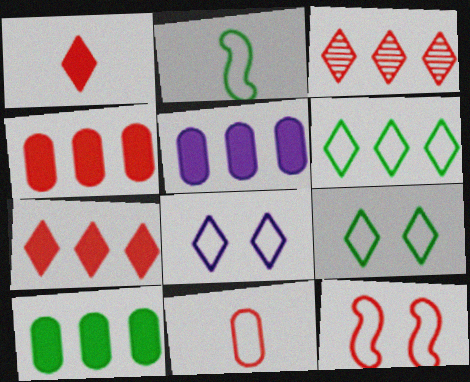[[4, 5, 10]]